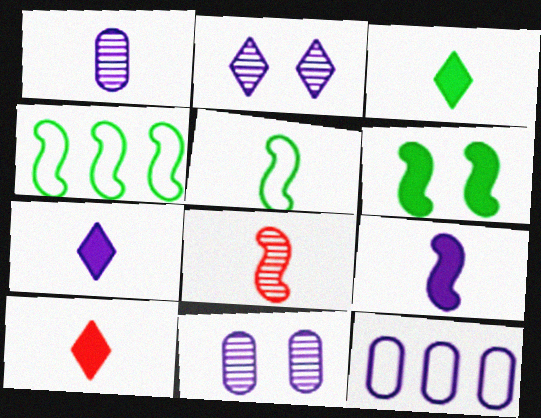[[1, 5, 10], 
[2, 9, 12], 
[3, 7, 10], 
[4, 10, 11], 
[5, 8, 9]]